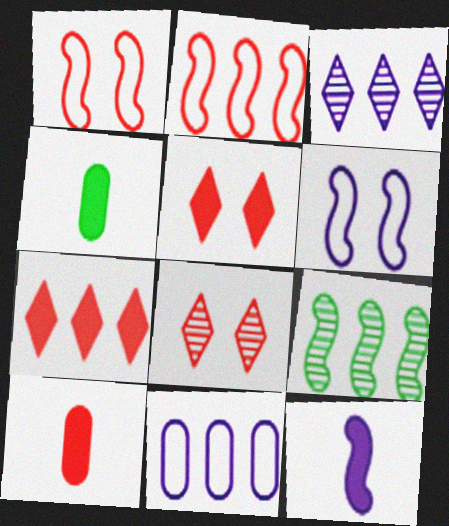[[1, 3, 4], 
[1, 9, 12], 
[2, 8, 10], 
[7, 9, 11]]